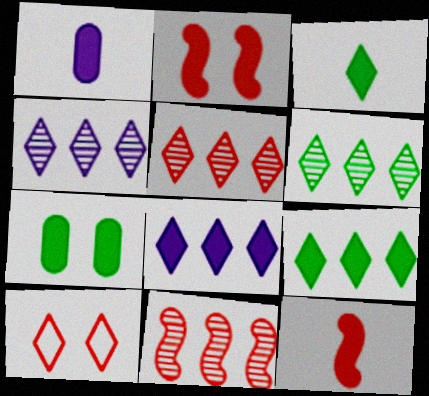[[1, 2, 9], 
[1, 3, 12], 
[3, 4, 10], 
[4, 5, 6], 
[7, 8, 12]]